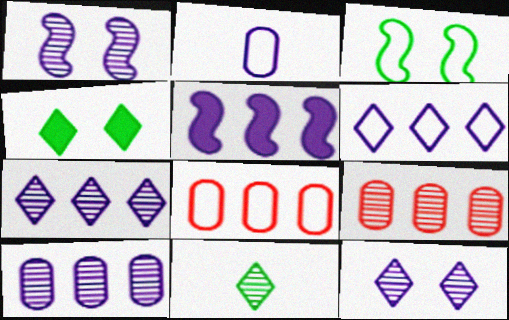[[1, 9, 11], 
[2, 5, 12], 
[5, 6, 10]]